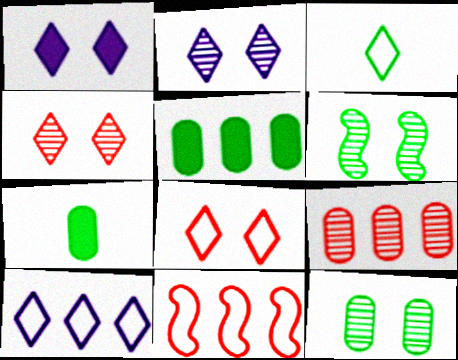[[2, 7, 11], 
[3, 5, 6], 
[3, 8, 10]]